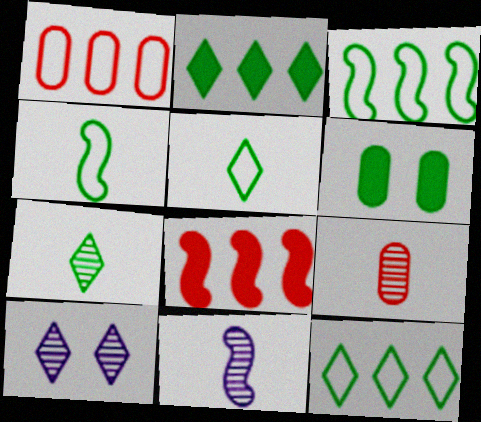[[3, 6, 7], 
[7, 9, 11]]